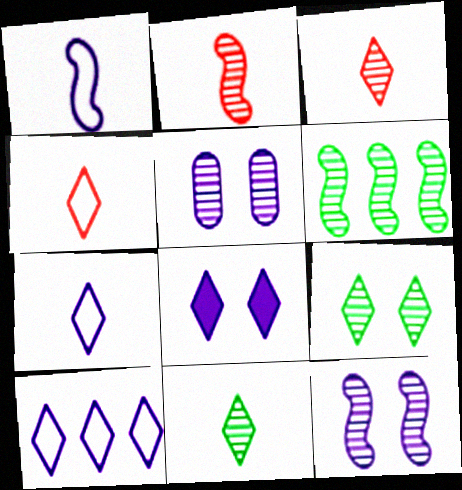[[2, 6, 12], 
[3, 5, 6]]